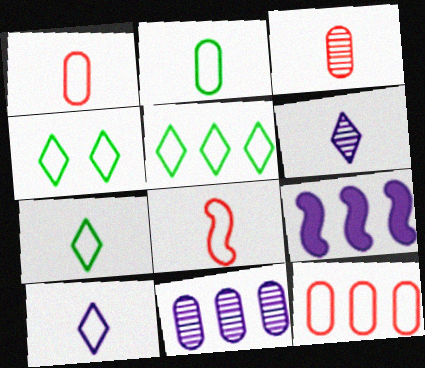[[2, 8, 10], 
[3, 4, 9], 
[4, 5, 7]]